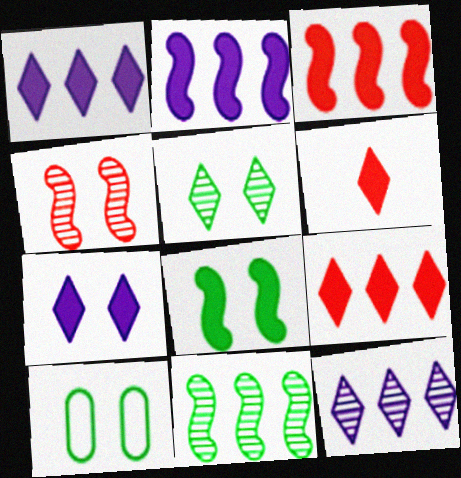[[4, 7, 10], 
[5, 8, 10]]